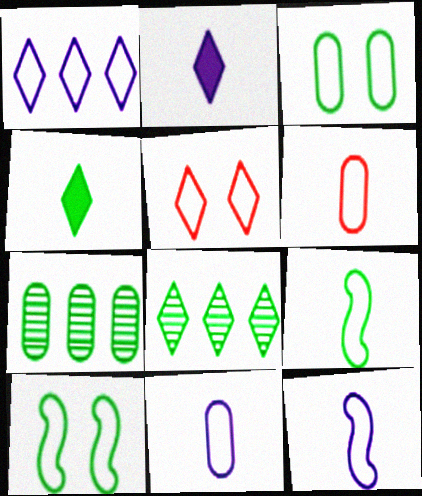[[1, 6, 10], 
[2, 5, 8], 
[4, 7, 10]]